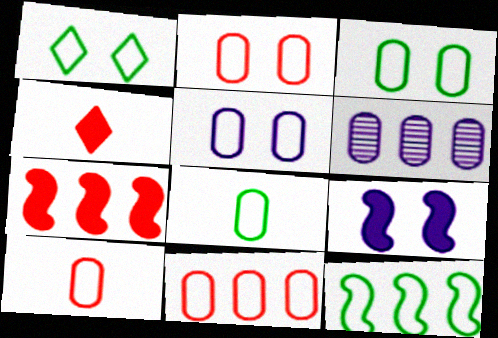[[1, 8, 12], 
[2, 3, 5], 
[2, 10, 11], 
[5, 8, 11]]